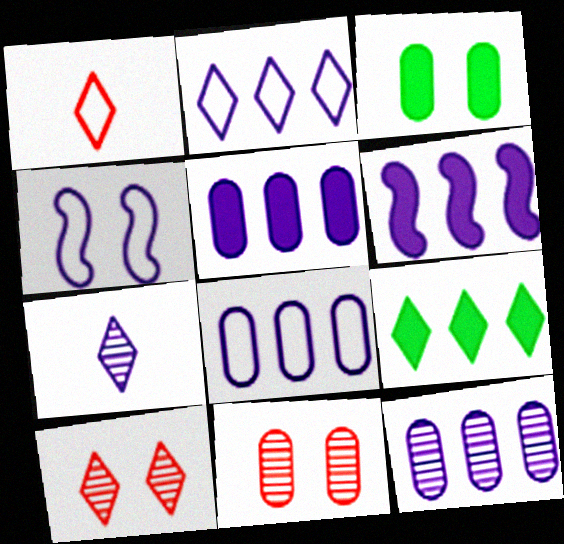[[2, 6, 12], 
[3, 4, 10], 
[4, 5, 7], 
[5, 8, 12]]